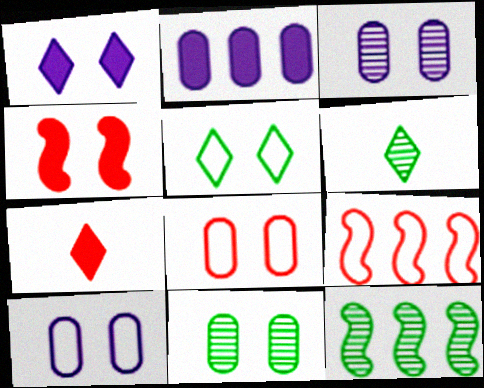[[3, 4, 5], 
[6, 11, 12], 
[7, 10, 12]]